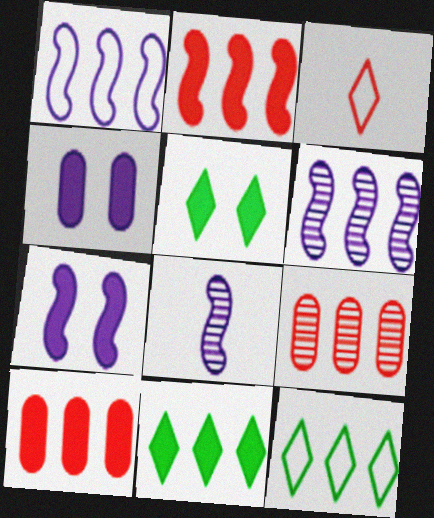[[1, 7, 8], 
[1, 9, 11], 
[6, 10, 12]]